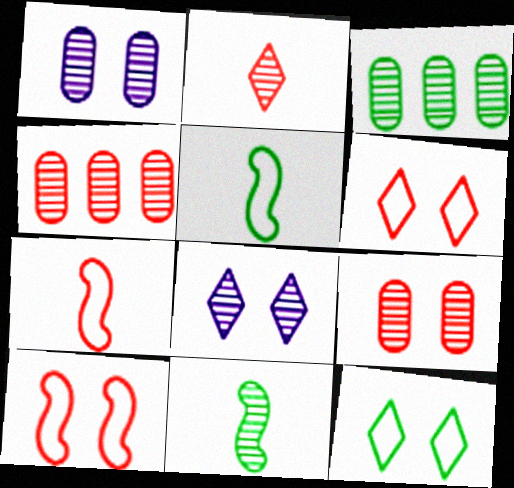[[4, 8, 11]]